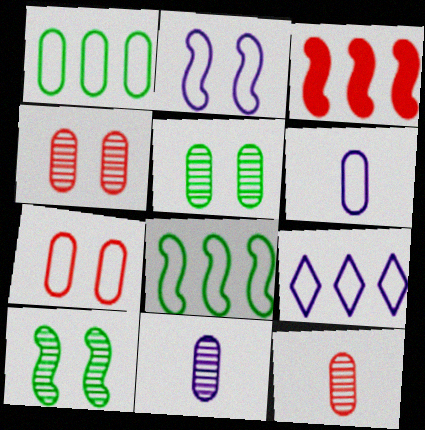[[1, 6, 7], 
[2, 6, 9]]